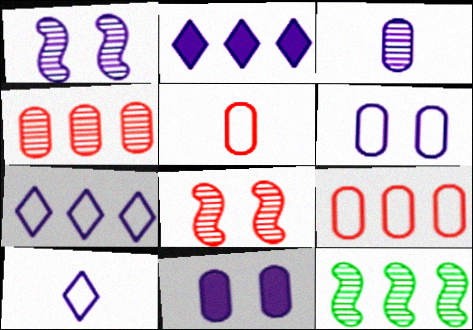[[2, 9, 12]]